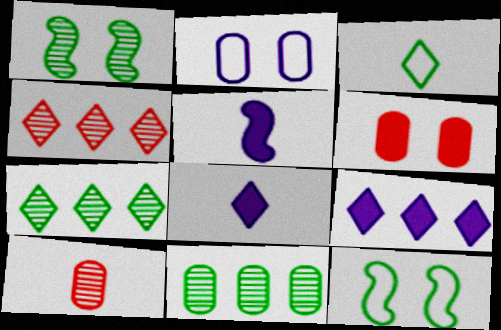[[3, 5, 10], 
[9, 10, 12]]